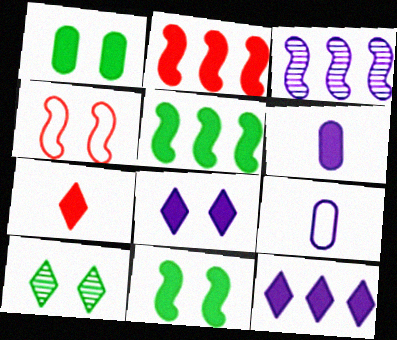[[2, 9, 10], 
[3, 8, 9]]